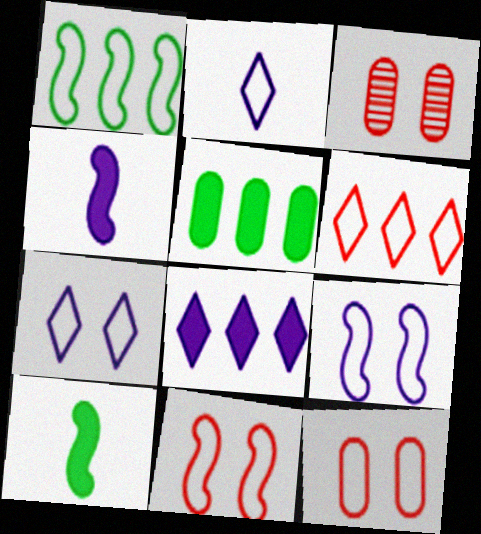[[1, 2, 12]]